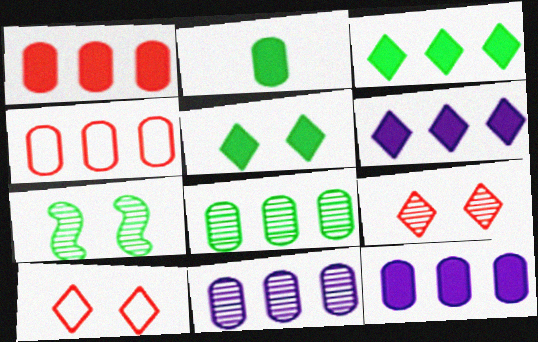[[4, 8, 12]]